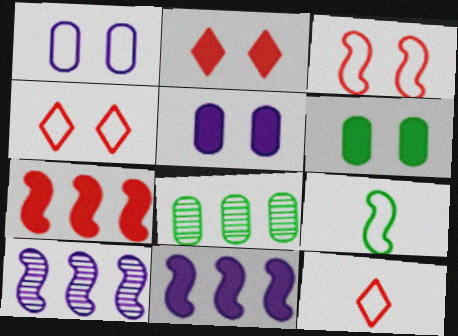[[6, 10, 12]]